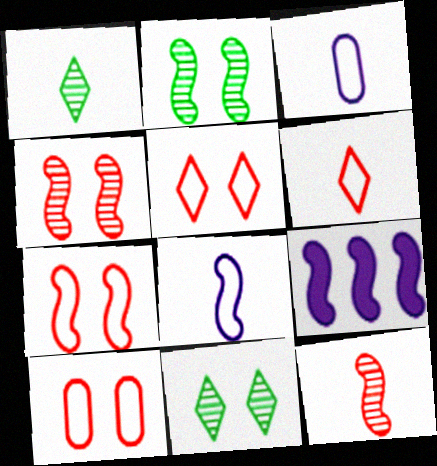[[1, 9, 10], 
[5, 7, 10]]